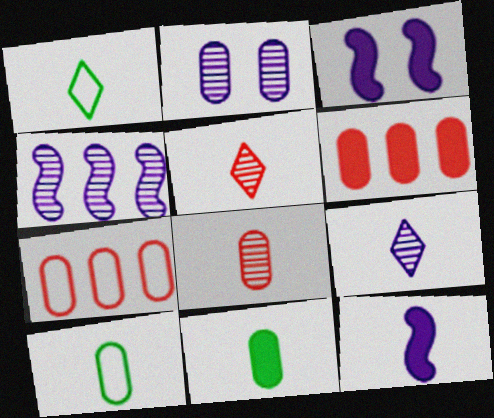[[1, 8, 12], 
[2, 4, 9], 
[2, 6, 10], 
[2, 7, 11], 
[5, 10, 12]]